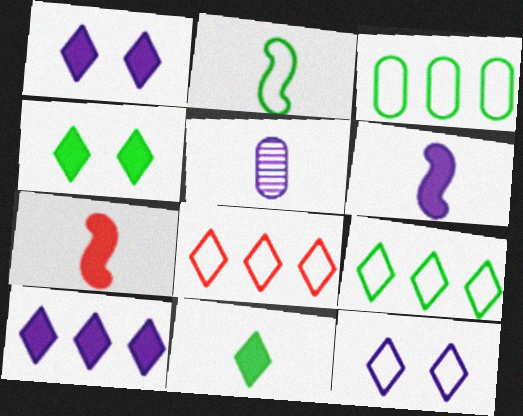[]